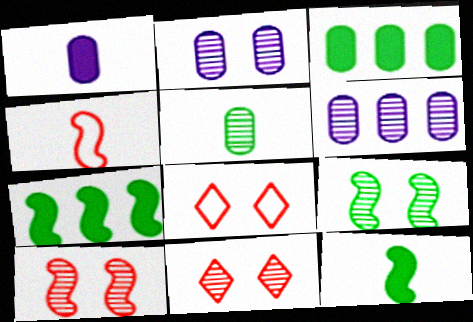[[2, 9, 11], 
[6, 8, 12]]